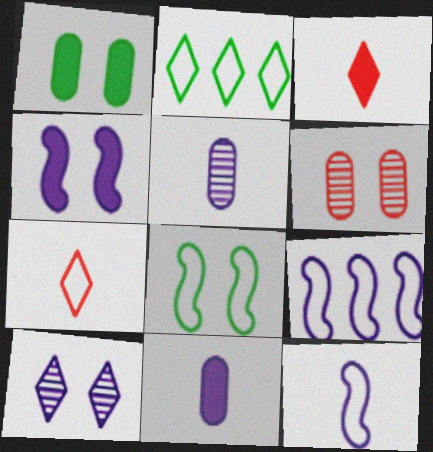[[2, 3, 10], 
[9, 10, 11]]